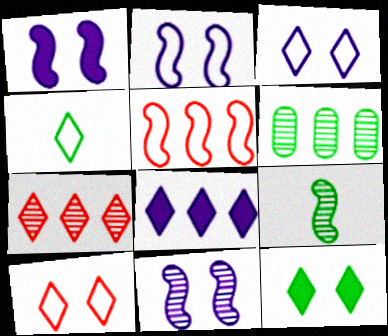[[1, 2, 11], 
[1, 5, 9], 
[5, 6, 8]]